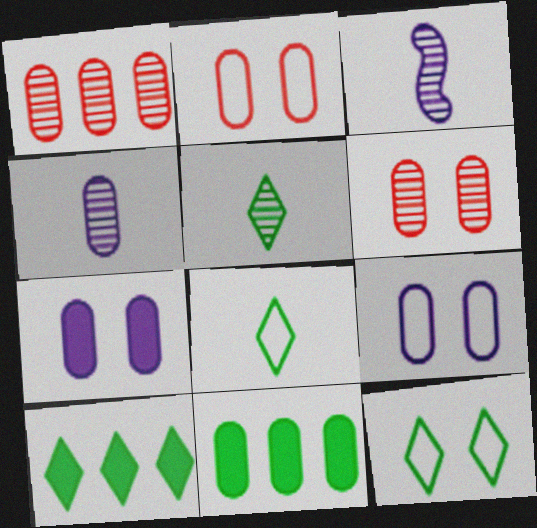[[2, 3, 10], 
[2, 4, 11], 
[5, 10, 12]]